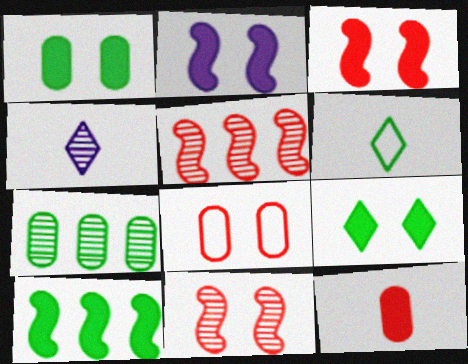[[4, 7, 11], 
[4, 8, 10]]